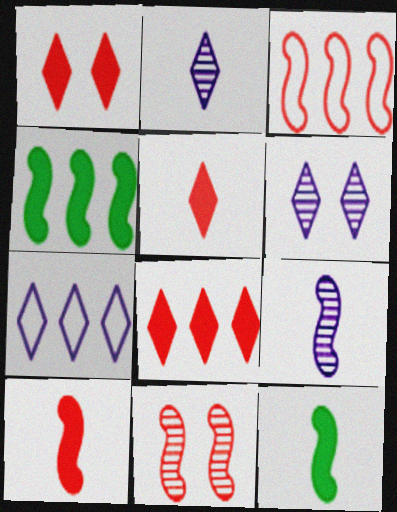[[1, 5, 8], 
[3, 10, 11]]